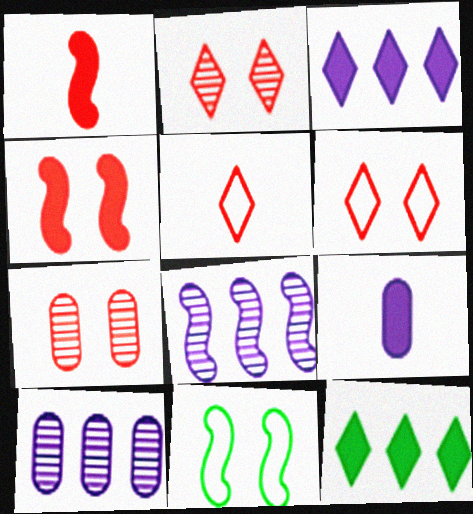[[1, 8, 11], 
[4, 6, 7], 
[4, 9, 12]]